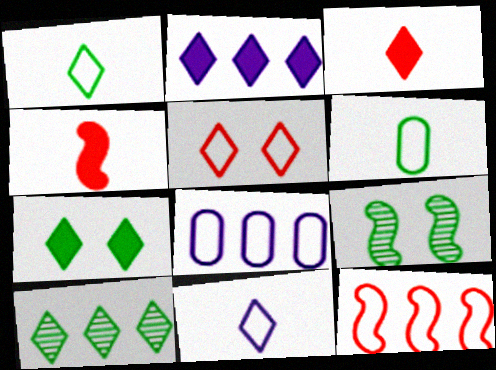[[1, 7, 10], 
[2, 3, 7], 
[3, 8, 9]]